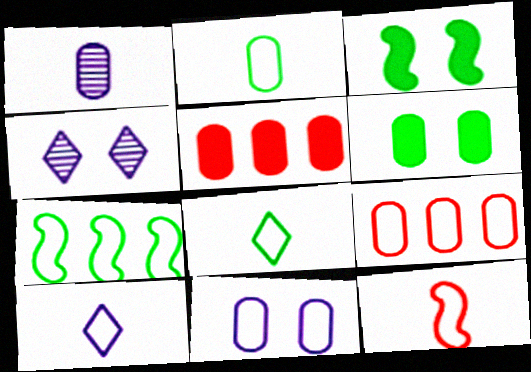[[1, 6, 9], 
[2, 9, 11], 
[2, 10, 12]]